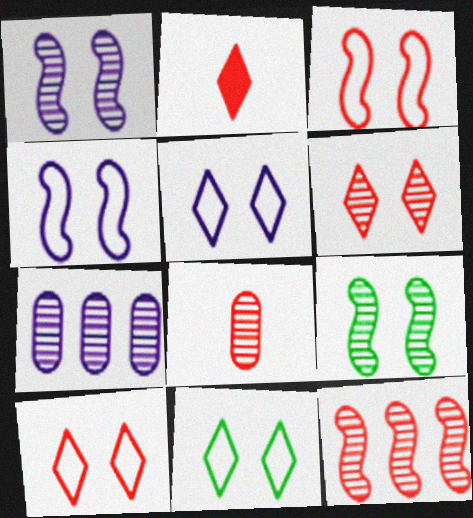[[5, 10, 11], 
[6, 8, 12]]